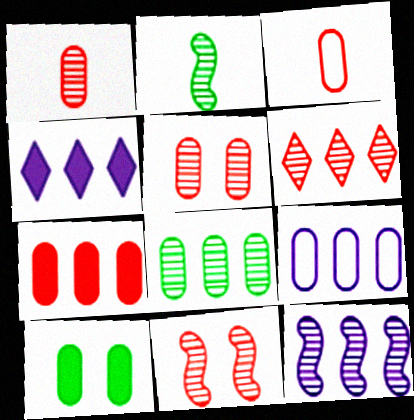[[1, 6, 11], 
[1, 9, 10], 
[2, 11, 12], 
[3, 5, 7], 
[4, 9, 12], 
[6, 8, 12], 
[7, 8, 9]]